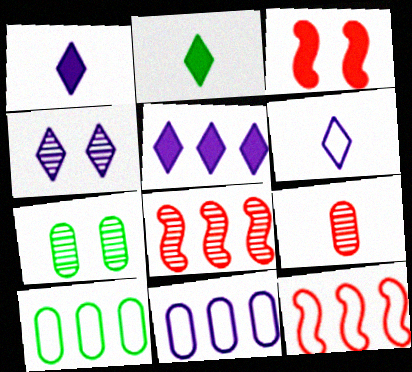[[1, 7, 12], 
[4, 5, 6], 
[5, 8, 10]]